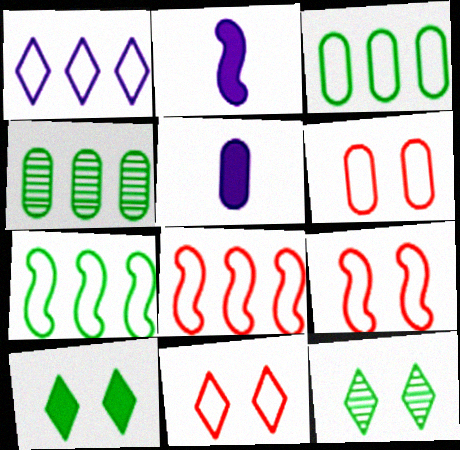[[1, 3, 8], 
[2, 4, 11], 
[4, 5, 6], 
[5, 8, 12], 
[6, 9, 11]]